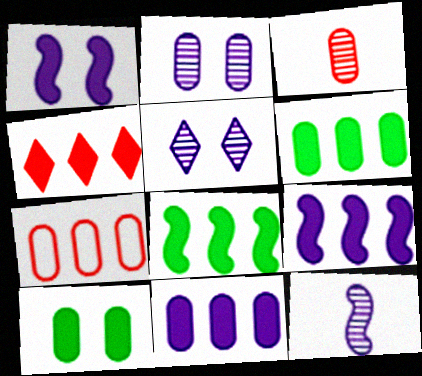[[4, 6, 9], 
[4, 8, 11]]